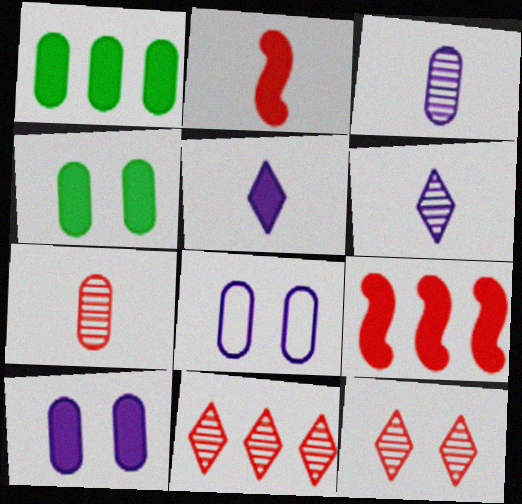[[1, 7, 8], 
[4, 5, 9]]